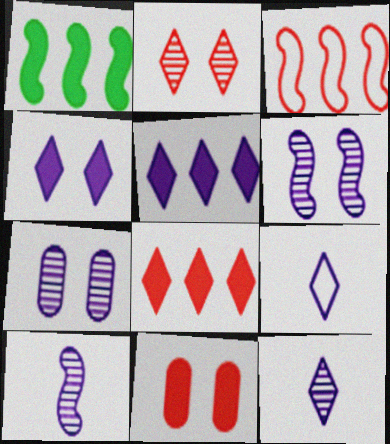[]